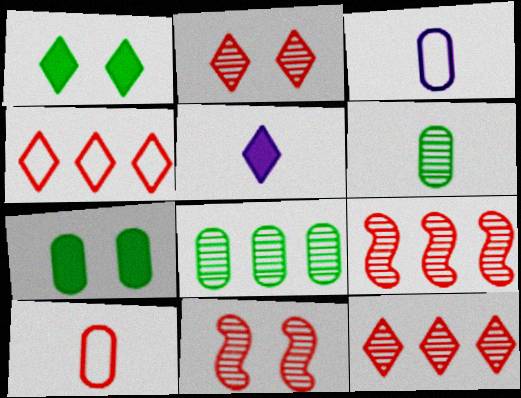[[1, 3, 9]]